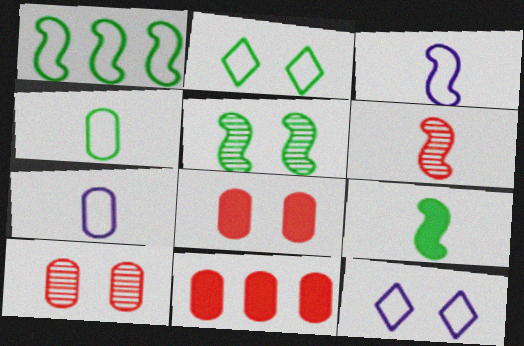[[1, 2, 4], 
[1, 5, 9], 
[3, 6, 9], 
[5, 8, 12]]